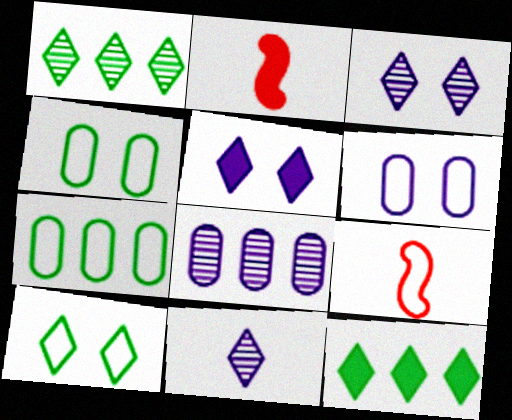[[1, 2, 6], 
[2, 3, 7], 
[2, 8, 10]]